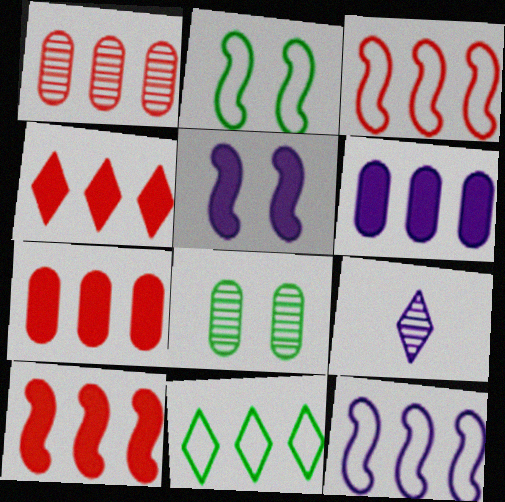[[1, 3, 4], 
[2, 7, 9], 
[4, 7, 10]]